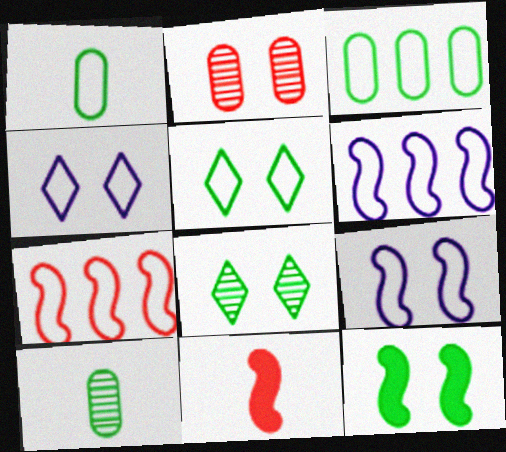[[1, 4, 7], 
[2, 4, 12]]